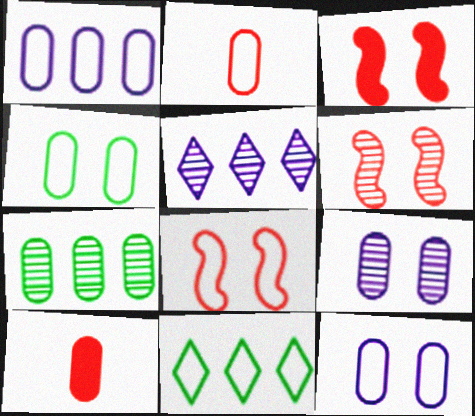[[1, 2, 4], 
[3, 6, 8], 
[7, 10, 12]]